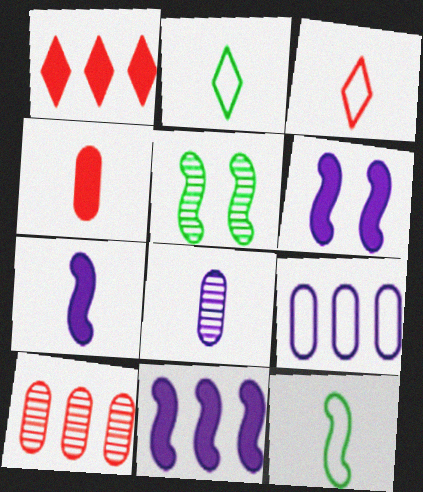[[2, 6, 10], 
[6, 7, 11]]